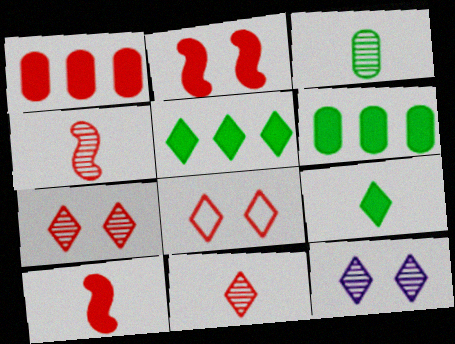[[1, 4, 8]]